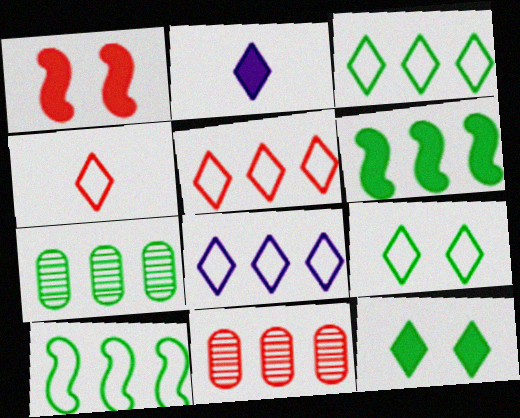[[1, 4, 11], 
[3, 5, 8], 
[3, 6, 7], 
[4, 8, 9], 
[6, 8, 11]]